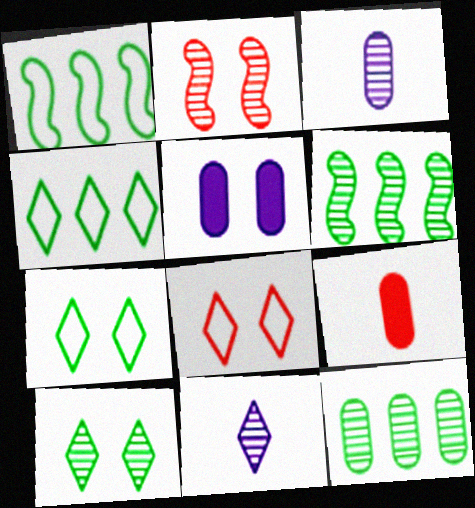[[2, 5, 7], 
[2, 11, 12]]